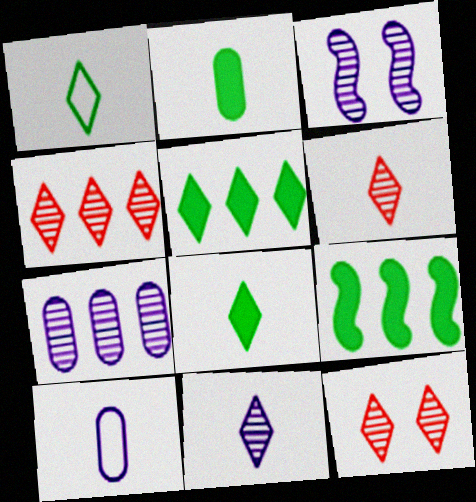[[3, 7, 11], 
[4, 6, 12], 
[9, 10, 12]]